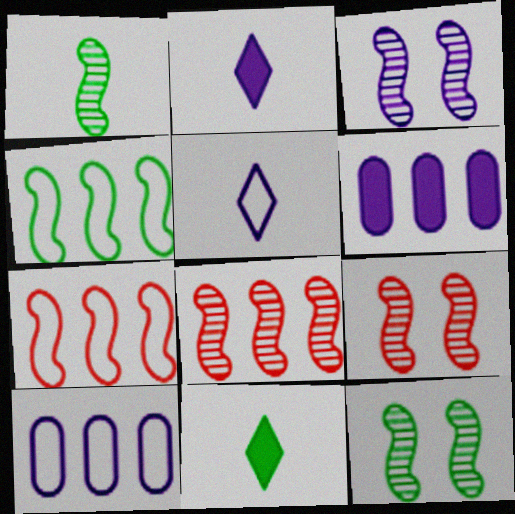[[1, 3, 8], 
[2, 3, 10], 
[3, 5, 6], 
[3, 9, 12], 
[9, 10, 11]]